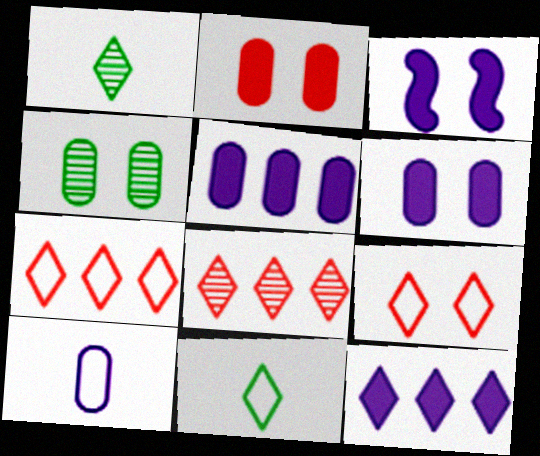[[1, 9, 12], 
[3, 4, 9]]